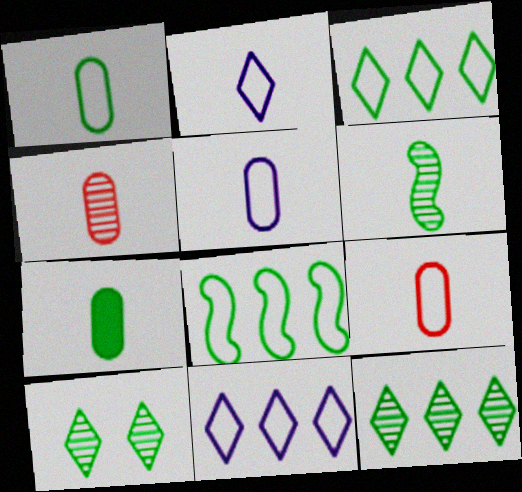[[1, 5, 9], 
[4, 5, 7], 
[7, 8, 10]]